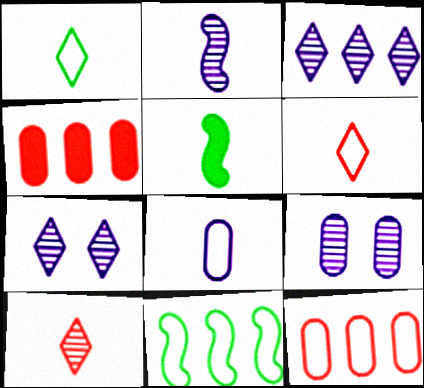[[2, 3, 9], 
[3, 4, 11], 
[5, 7, 12], 
[5, 8, 10]]